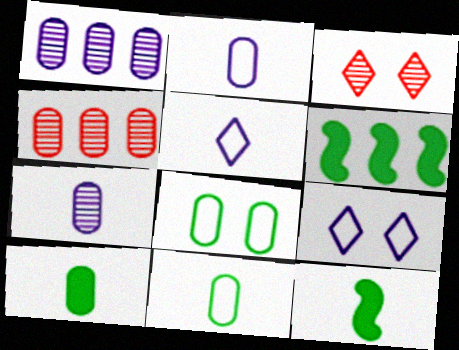[[2, 3, 6], 
[4, 9, 12]]